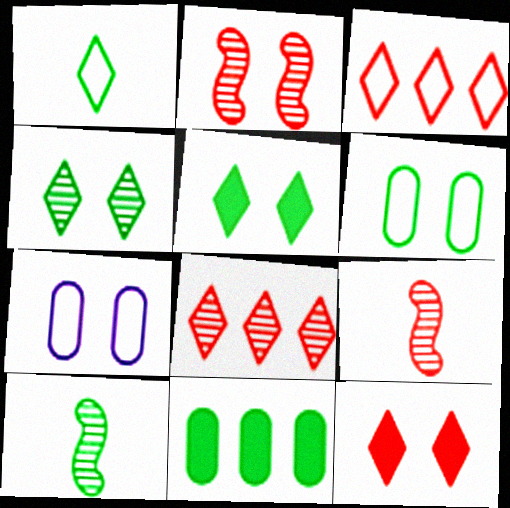[[2, 5, 7]]